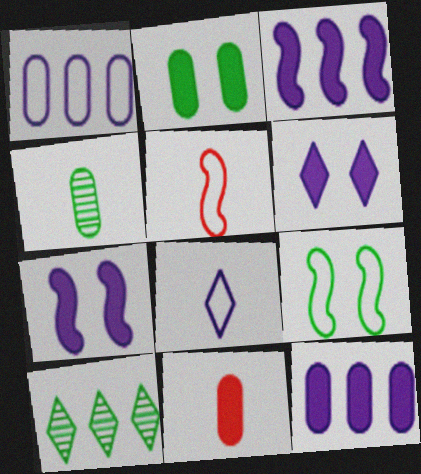[[2, 11, 12]]